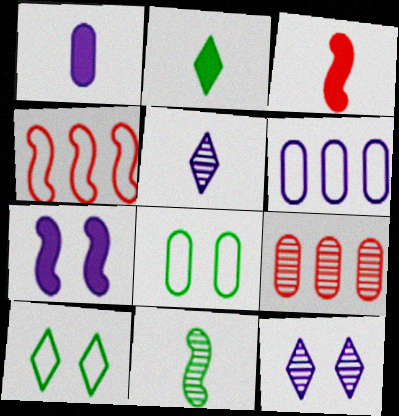[[1, 2, 3], 
[1, 8, 9], 
[4, 7, 11], 
[5, 6, 7], 
[9, 11, 12]]